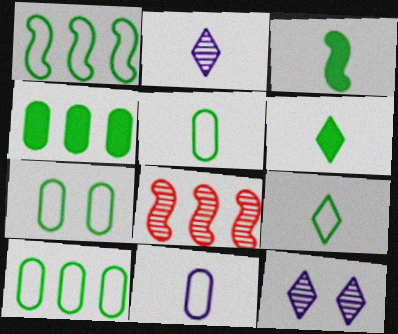[[1, 7, 9], 
[5, 7, 10]]